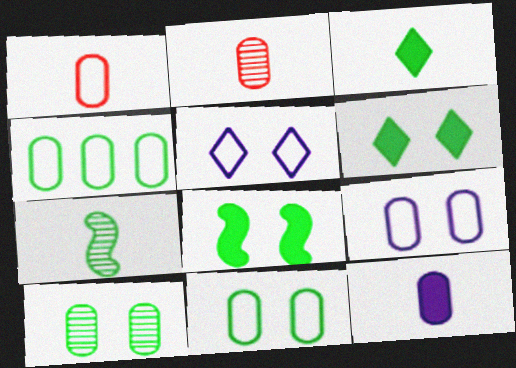[[1, 4, 9], 
[4, 6, 7]]